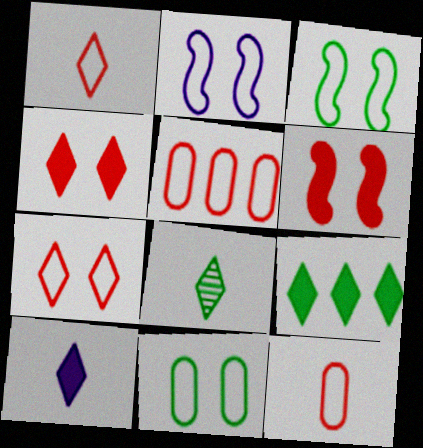[[1, 8, 10], 
[2, 7, 11], 
[4, 9, 10]]